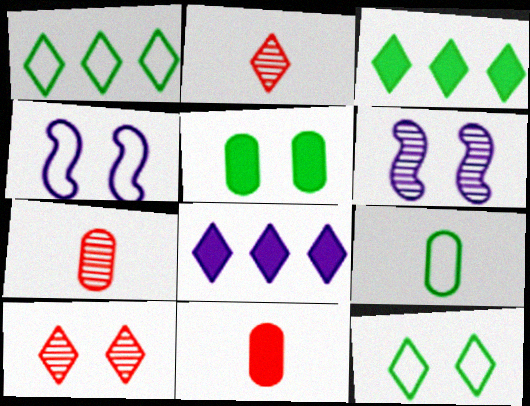[[1, 6, 11], 
[2, 8, 12], 
[3, 4, 7], 
[4, 5, 10]]